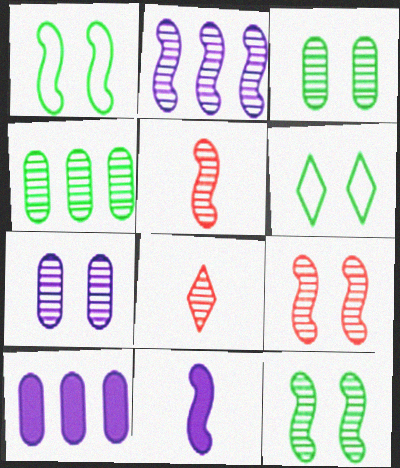[[1, 8, 10], 
[2, 3, 8], 
[2, 5, 12], 
[5, 6, 10]]